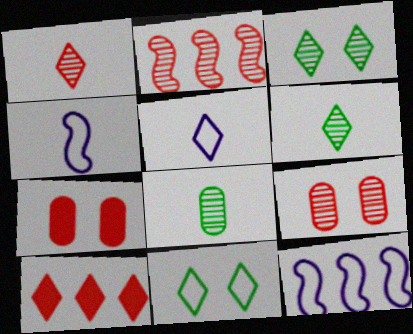[[1, 2, 9], 
[3, 5, 10], 
[6, 7, 12]]